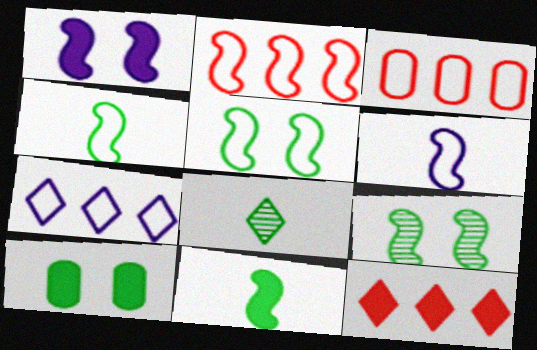[[1, 3, 8], 
[2, 5, 6]]